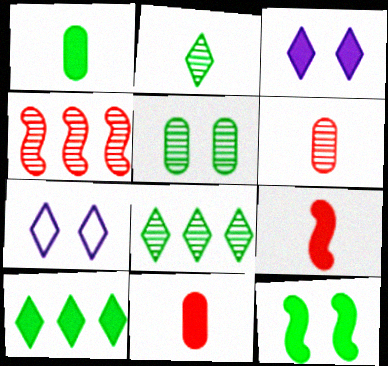[[1, 4, 7], 
[1, 10, 12]]